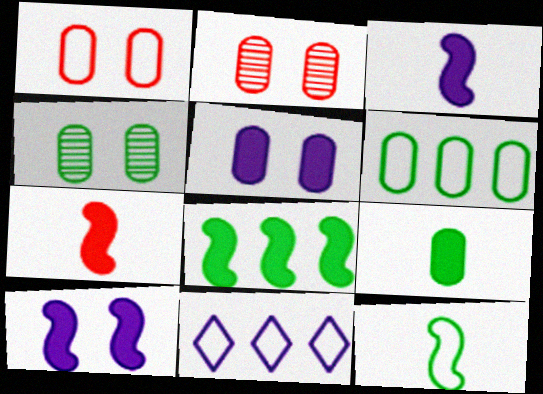[[1, 4, 5], 
[1, 11, 12], 
[4, 6, 9], 
[4, 7, 11], 
[7, 8, 10]]